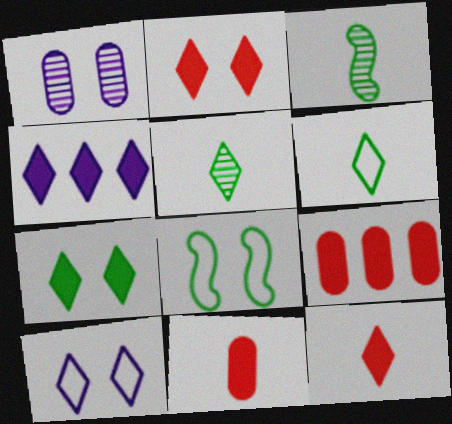[[1, 2, 8], 
[3, 9, 10], 
[4, 7, 12]]